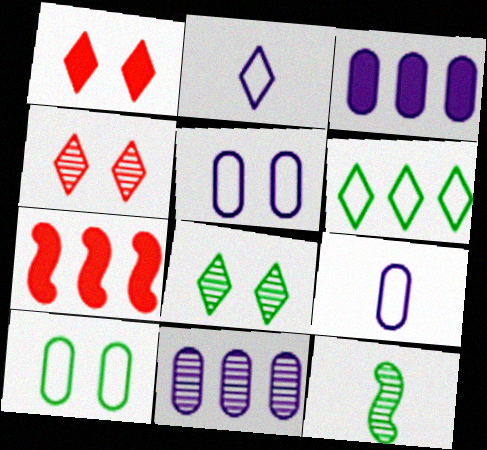[[4, 11, 12], 
[6, 7, 11], 
[7, 8, 9]]